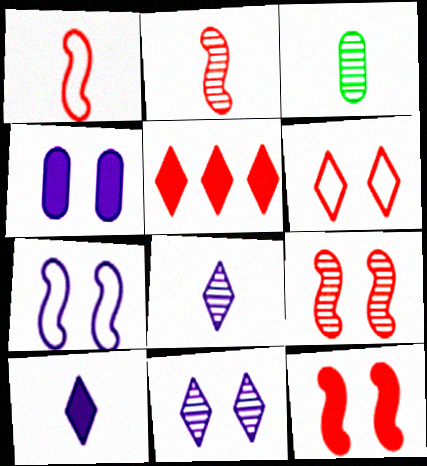[[1, 3, 10], 
[2, 3, 8], 
[3, 5, 7], 
[4, 7, 11]]